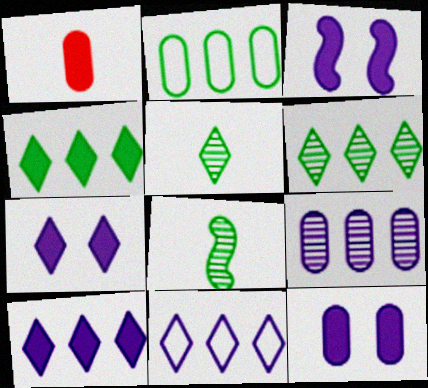[[1, 3, 4], 
[3, 7, 12]]